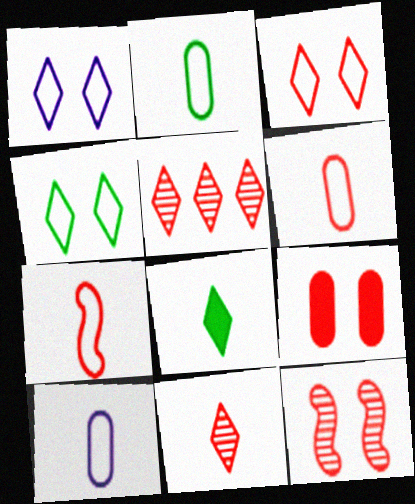[[1, 3, 4], 
[1, 5, 8], 
[2, 6, 10], 
[3, 9, 12], 
[5, 7, 9]]